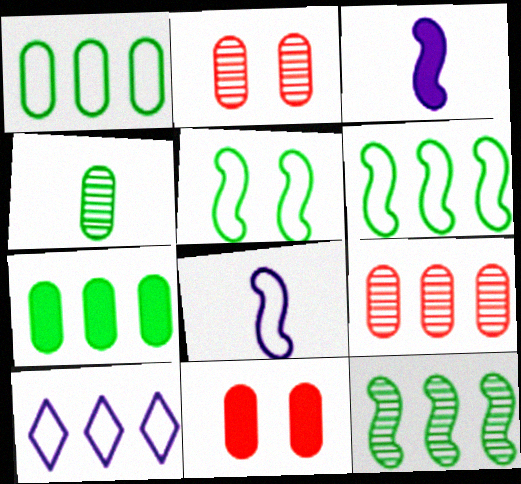[]